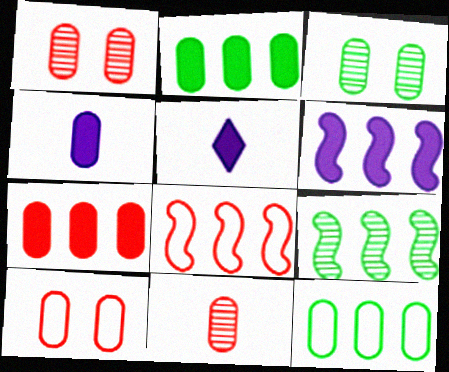[[1, 4, 12], 
[3, 5, 8], 
[5, 9, 10], 
[6, 8, 9], 
[7, 10, 11]]